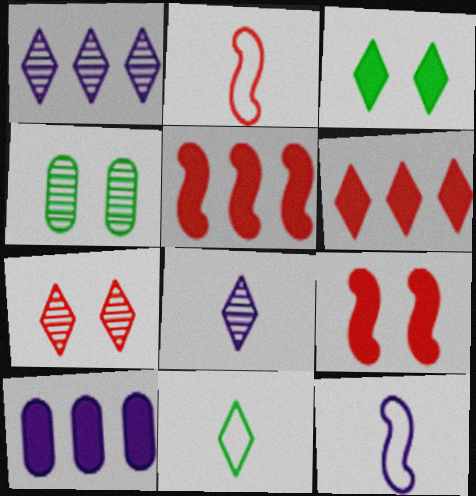[[4, 6, 12]]